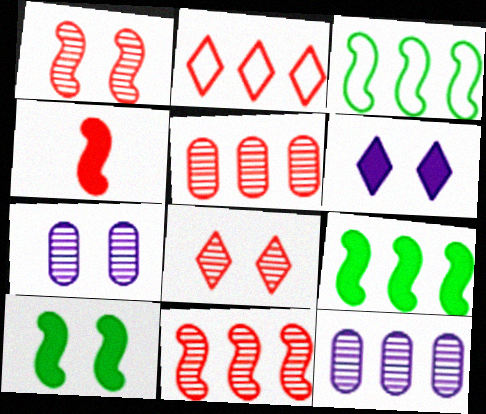[[2, 9, 12]]